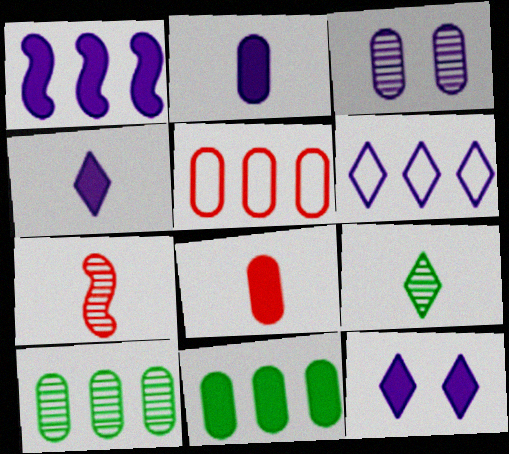[[1, 2, 12]]